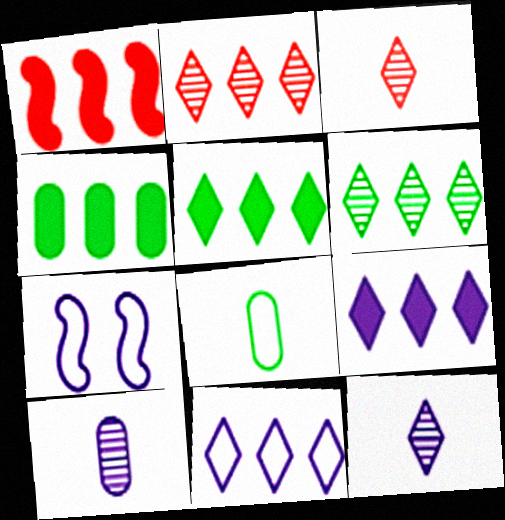[[1, 4, 9], 
[2, 5, 11], 
[3, 4, 7], 
[7, 9, 10]]